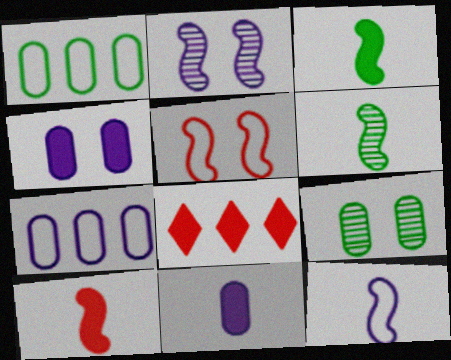[[3, 4, 8], 
[6, 10, 12], 
[8, 9, 12]]